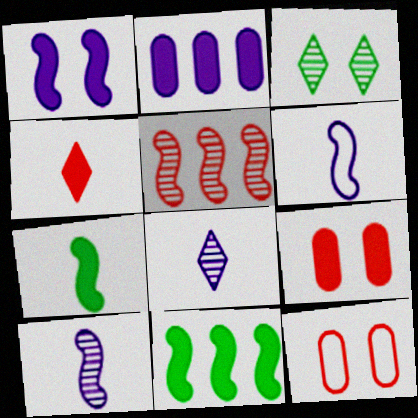[[1, 3, 12], 
[4, 5, 12], 
[8, 11, 12]]